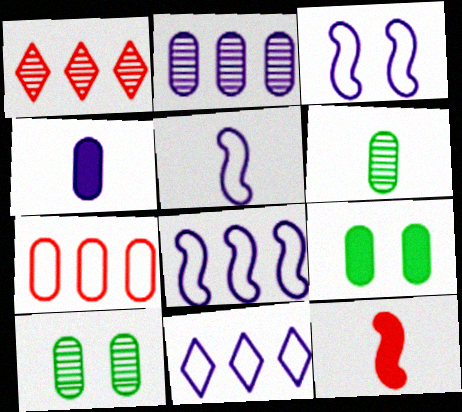[[1, 5, 9], 
[3, 5, 8], 
[4, 7, 10], 
[10, 11, 12]]